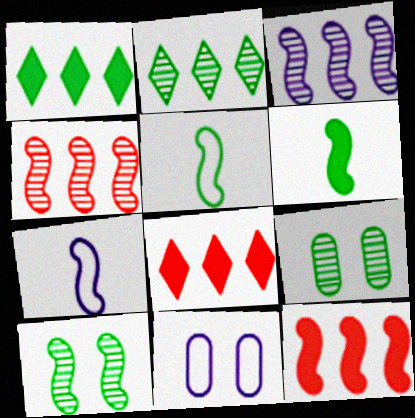[[1, 5, 9], 
[7, 8, 9], 
[7, 10, 12]]